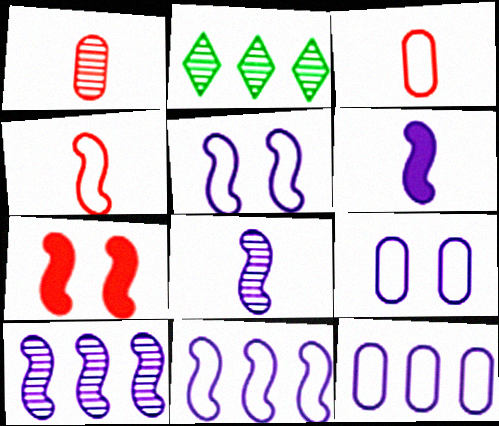[[5, 6, 10]]